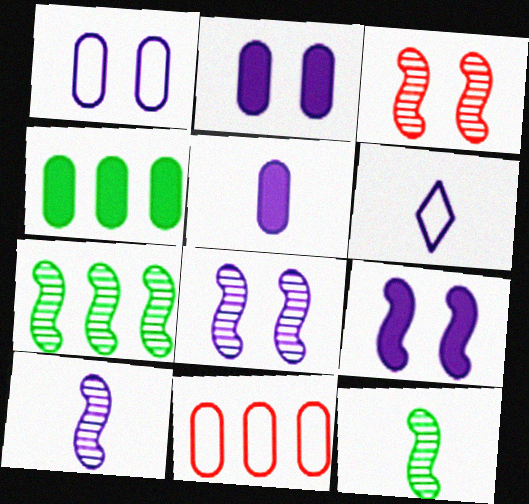[[3, 4, 6], 
[3, 7, 10], 
[5, 6, 10]]